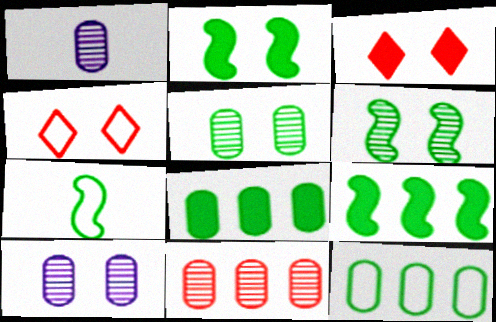[[1, 4, 9], 
[1, 5, 11], 
[2, 4, 10], 
[6, 7, 9]]